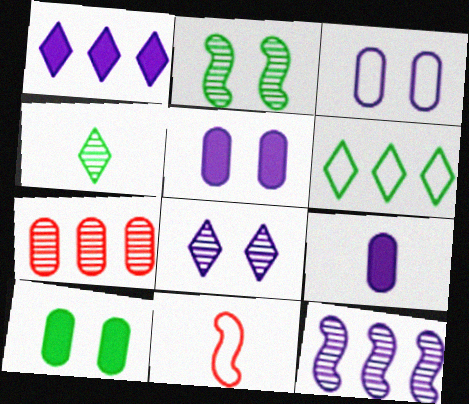[[3, 6, 11], 
[4, 9, 11]]